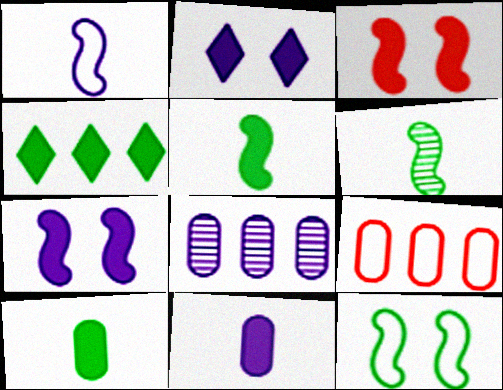[[1, 2, 8], 
[2, 6, 9], 
[3, 4, 11]]